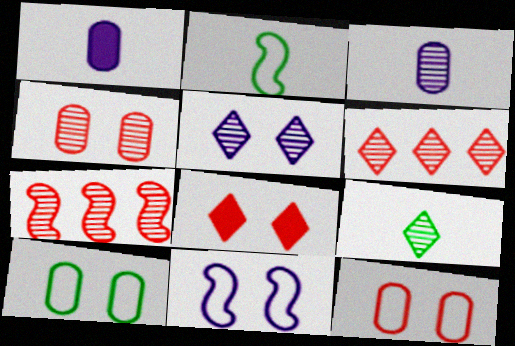[[5, 6, 9]]